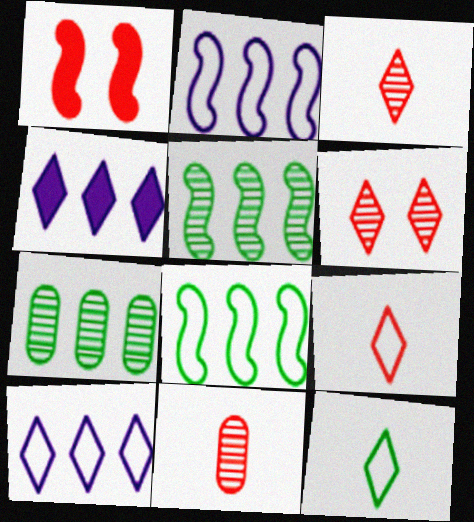[[4, 6, 12]]